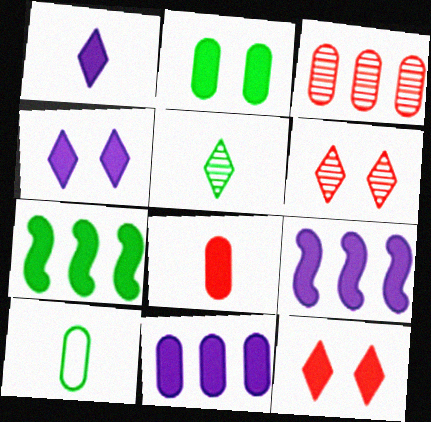[[2, 8, 11], 
[4, 7, 8], 
[6, 9, 10]]